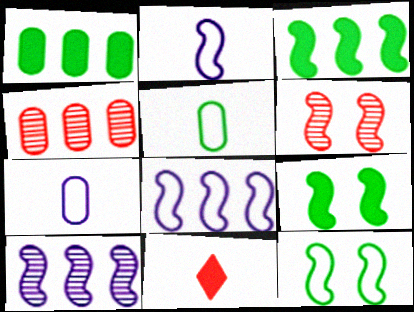[[2, 3, 6]]